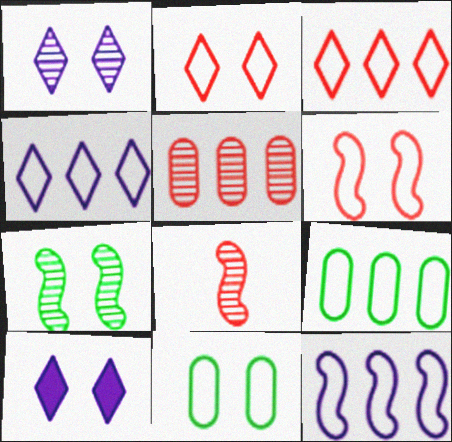[[3, 9, 12], 
[8, 9, 10]]